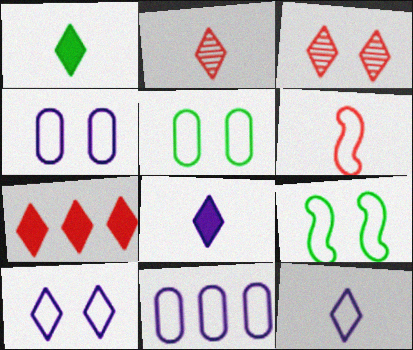[[1, 2, 12]]